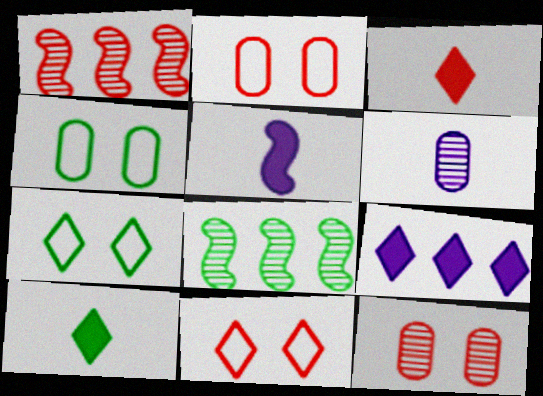[[1, 2, 3], 
[4, 8, 10]]